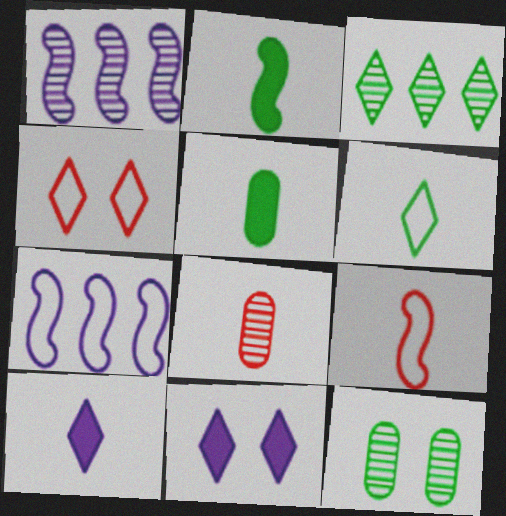[[1, 4, 5], 
[3, 4, 10]]